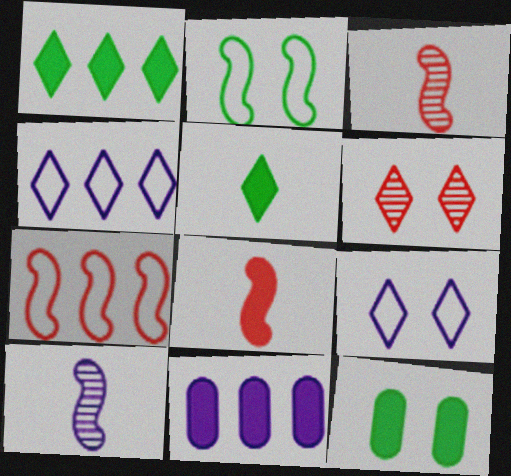[[3, 4, 12], 
[4, 5, 6], 
[9, 10, 11]]